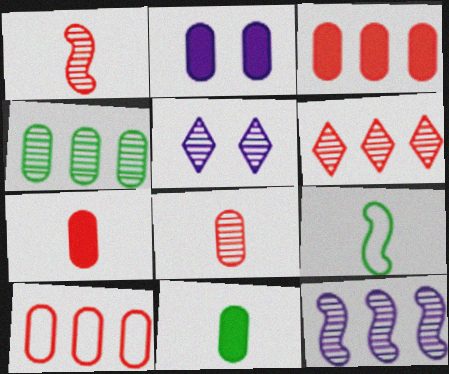[[1, 4, 5], 
[2, 3, 11], 
[2, 6, 9], 
[3, 5, 9], 
[4, 6, 12]]